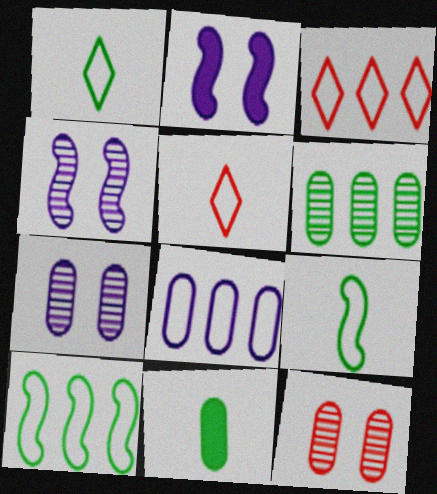[[2, 5, 6], 
[3, 4, 11], 
[3, 8, 10], 
[8, 11, 12]]